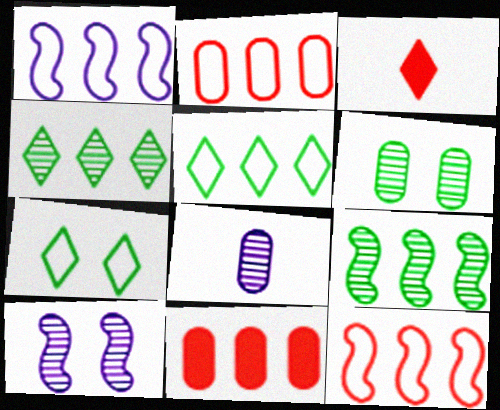[[1, 2, 5], 
[1, 3, 6], 
[1, 4, 11]]